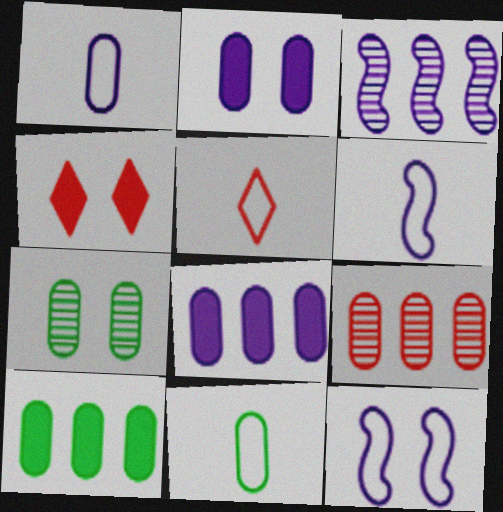[[2, 9, 11], 
[3, 4, 11], 
[4, 7, 12], 
[5, 6, 11], 
[7, 10, 11]]